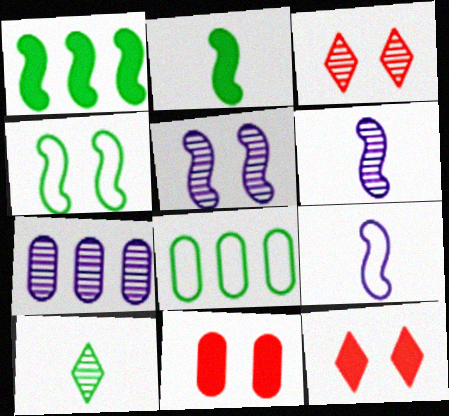[[6, 8, 12]]